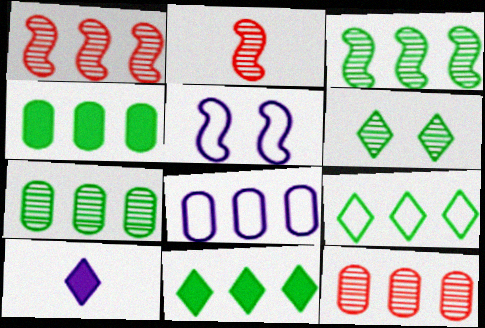[[1, 8, 11], 
[3, 4, 9], 
[4, 8, 12]]